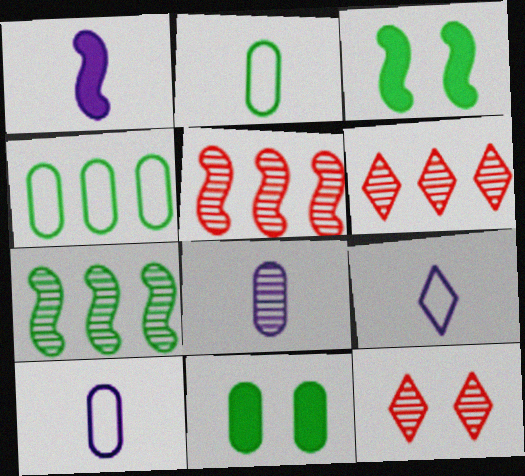[[1, 4, 12], 
[1, 8, 9], 
[3, 6, 10], 
[5, 9, 11], 
[7, 8, 12]]